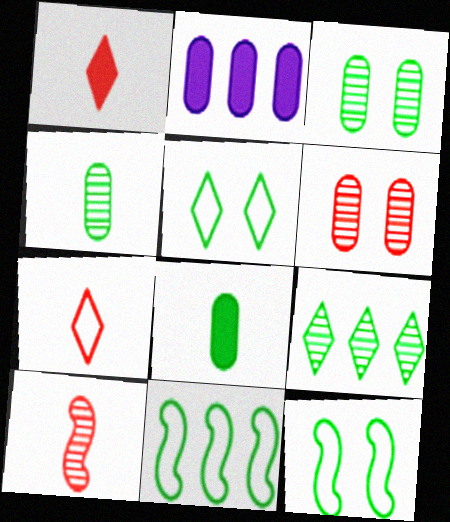[[2, 5, 10], 
[8, 9, 12]]